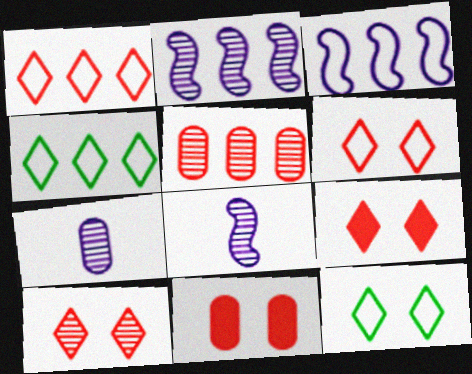[[4, 8, 11], 
[6, 9, 10]]